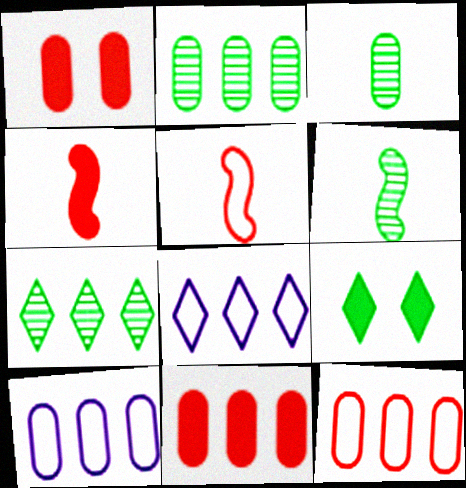[[1, 3, 10], 
[1, 6, 8], 
[2, 10, 11]]